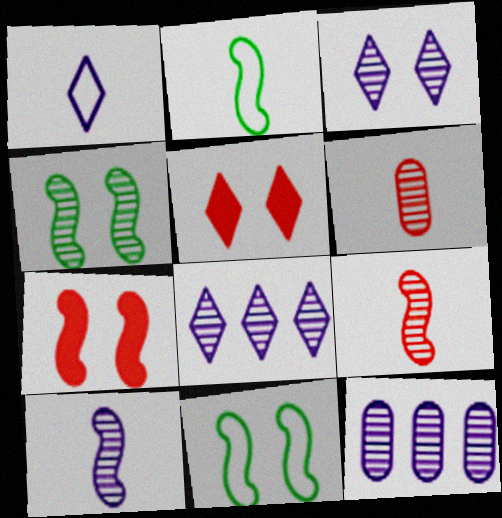[[2, 5, 12], 
[3, 10, 12], 
[4, 6, 8]]